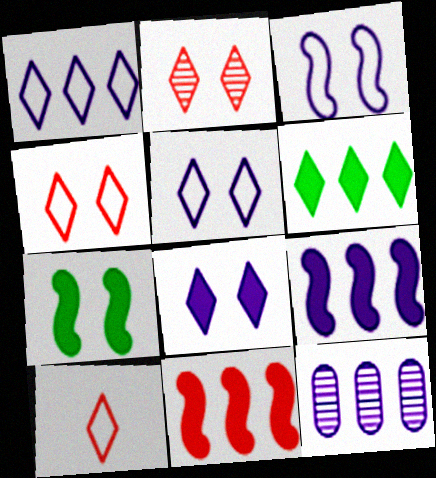[[1, 9, 12], 
[7, 10, 12]]